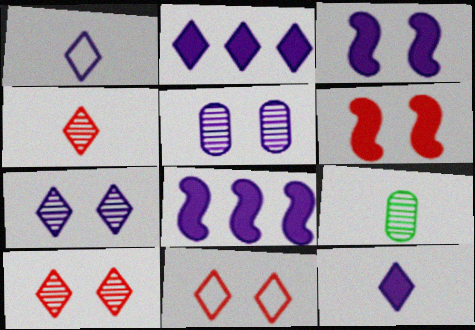[[1, 2, 7], 
[1, 5, 8], 
[8, 9, 11]]